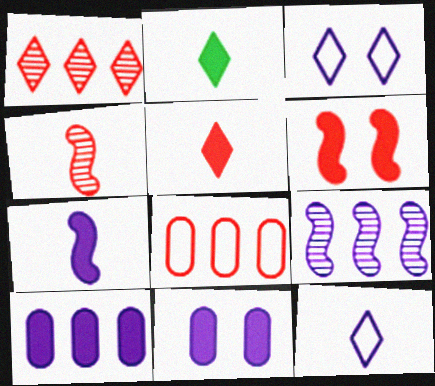[[1, 2, 3], 
[2, 6, 10], 
[9, 11, 12]]